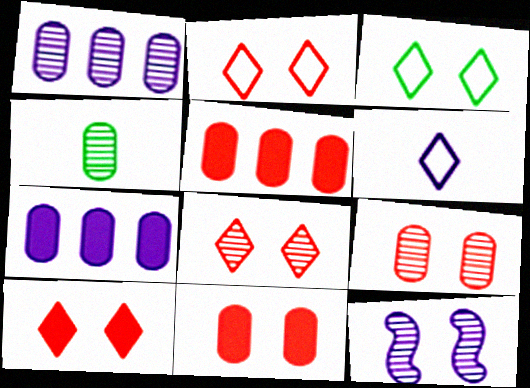[[1, 4, 9], 
[2, 8, 10], 
[3, 11, 12], 
[6, 7, 12]]